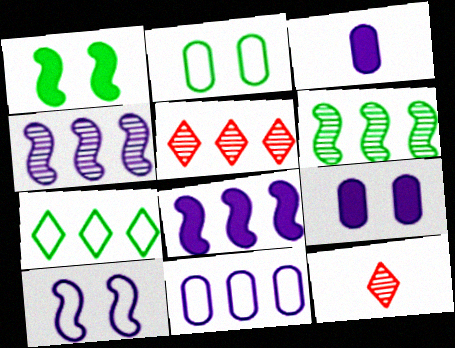[[1, 11, 12], 
[2, 8, 12]]